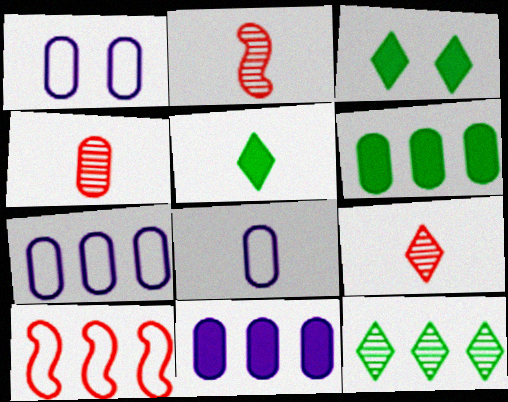[[1, 4, 6], 
[1, 7, 8], 
[2, 3, 7], 
[2, 4, 9], 
[2, 5, 8], 
[10, 11, 12]]